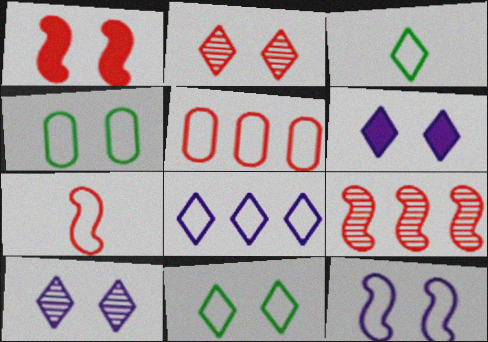[[1, 4, 10], 
[1, 7, 9], 
[2, 6, 11], 
[3, 5, 12], 
[4, 7, 8]]